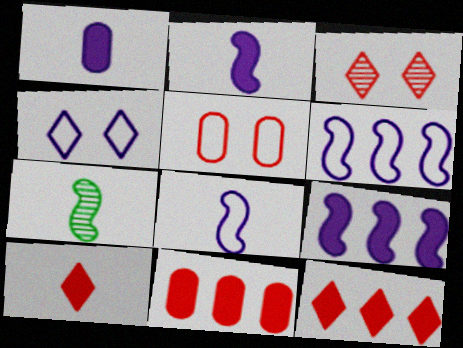[[4, 7, 11]]